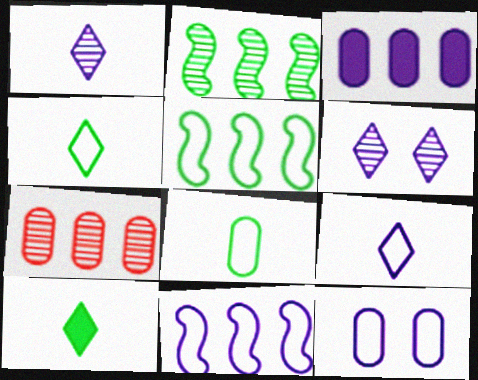[[9, 11, 12]]